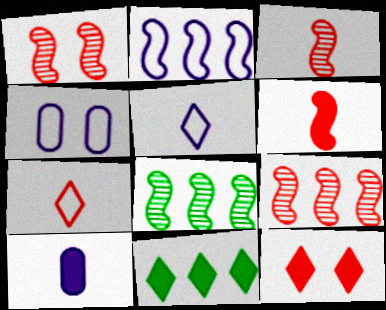[[1, 3, 9], 
[2, 4, 5], 
[3, 4, 11]]